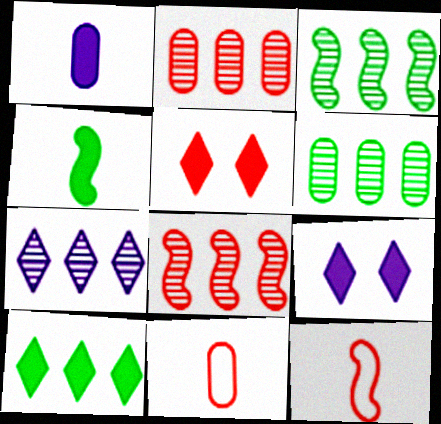[[2, 3, 7], 
[2, 5, 12], 
[3, 9, 11], 
[5, 8, 11], 
[6, 7, 8], 
[6, 9, 12]]